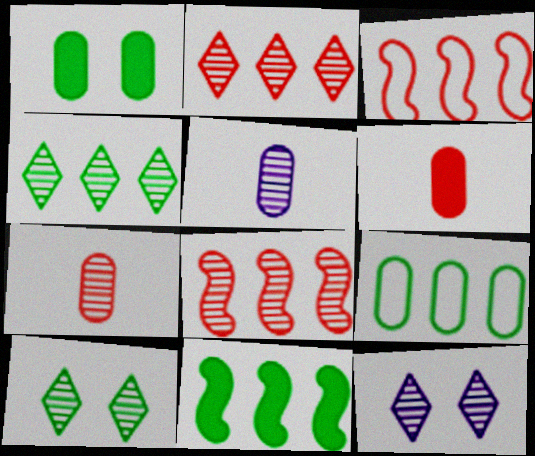[[4, 9, 11], 
[5, 8, 10]]